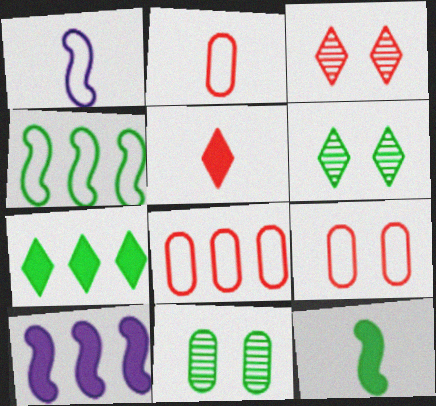[[2, 6, 10], 
[2, 8, 9]]